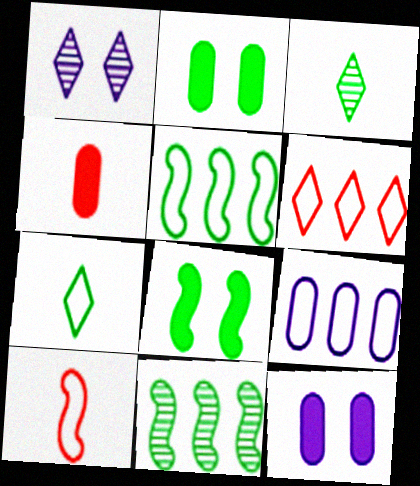[[1, 4, 5], 
[2, 3, 5], 
[2, 7, 11], 
[5, 6, 9]]